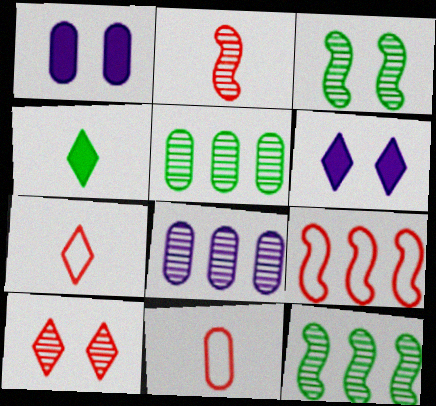[[1, 5, 11], 
[1, 7, 12], 
[6, 11, 12]]